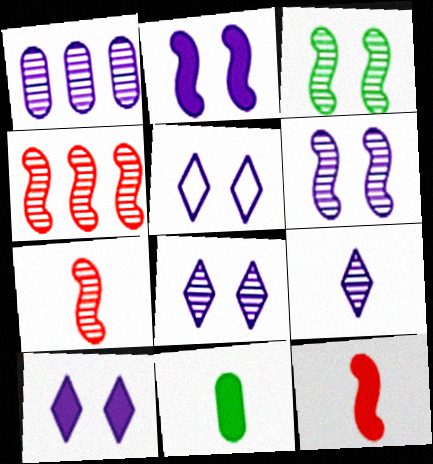[[1, 6, 9], 
[4, 5, 11], 
[5, 8, 10]]